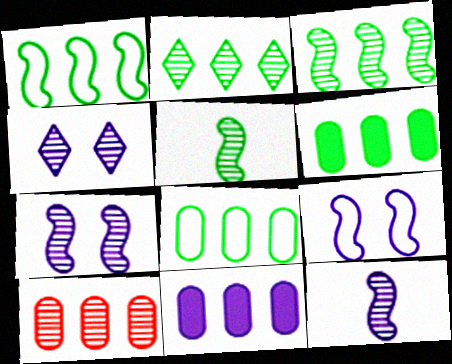[[1, 2, 6], 
[4, 5, 10], 
[8, 10, 11]]